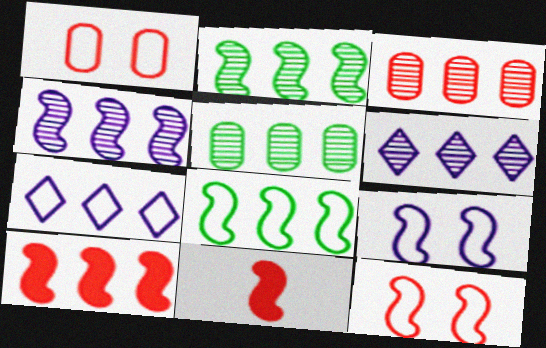[[2, 3, 6], 
[2, 9, 11], 
[4, 8, 10], 
[5, 7, 10]]